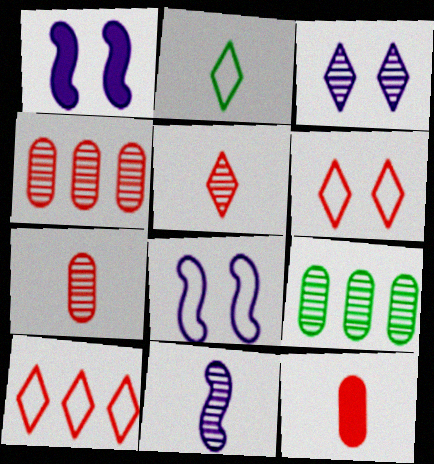[[1, 2, 4], 
[2, 11, 12]]